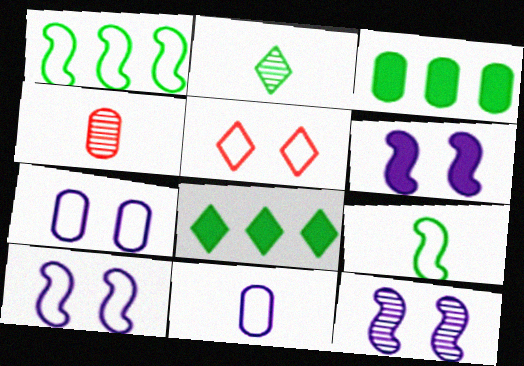[[1, 5, 11], 
[3, 4, 7], 
[4, 8, 10], 
[6, 10, 12]]